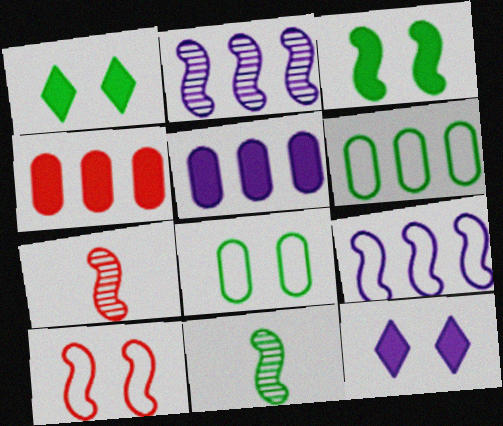[[1, 6, 11], 
[3, 7, 9], 
[6, 7, 12]]